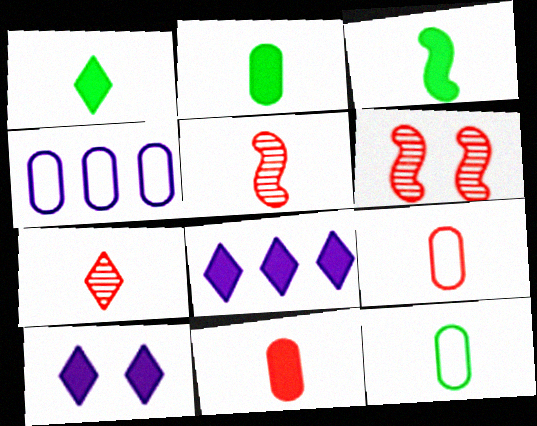[[1, 2, 3], 
[1, 4, 6], 
[6, 8, 12]]